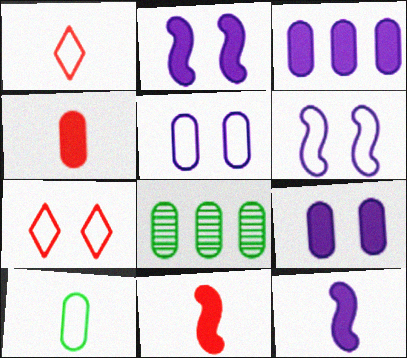[[1, 2, 8], 
[4, 5, 8], 
[7, 8, 12]]